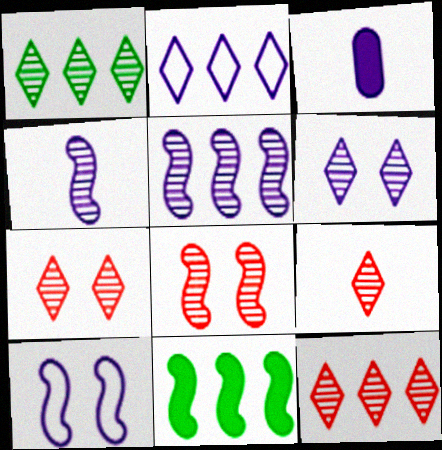[[1, 6, 9], 
[7, 9, 12]]